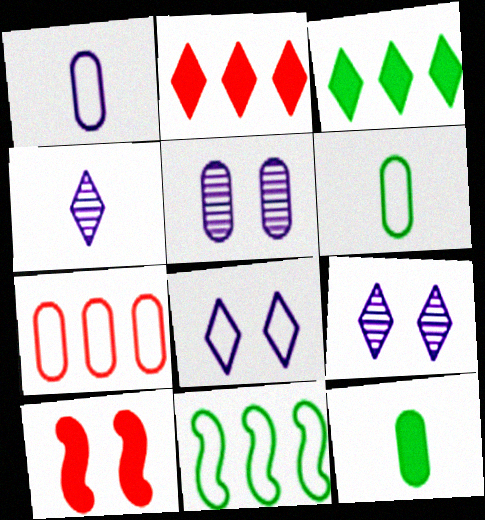[[5, 7, 12]]